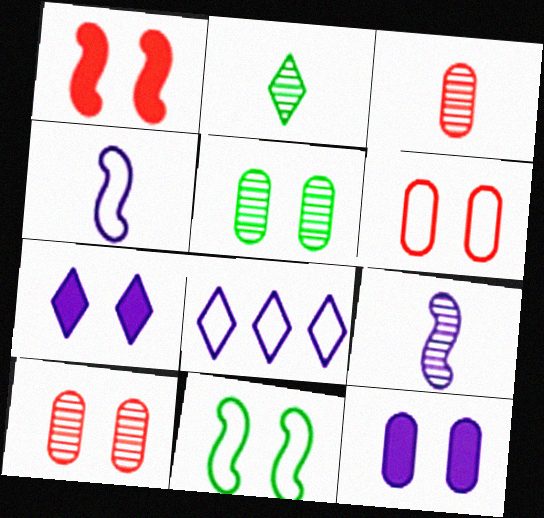[[2, 3, 9], 
[5, 6, 12], 
[7, 10, 11], 
[8, 9, 12]]